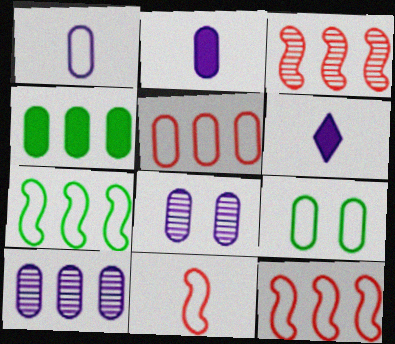[[1, 5, 9], 
[3, 6, 9], 
[4, 5, 10]]